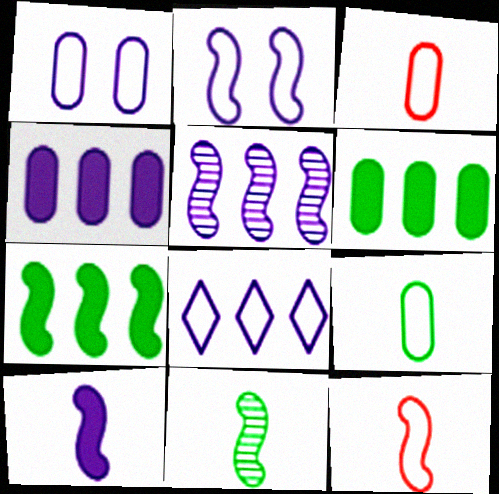[[2, 5, 10], 
[4, 5, 8], 
[10, 11, 12]]